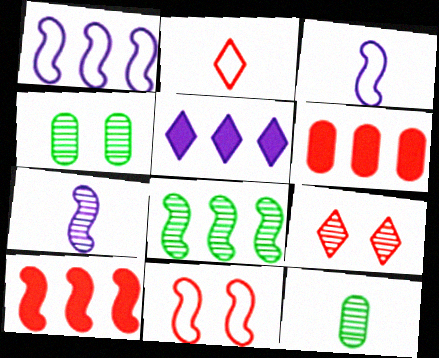[[1, 8, 10], 
[5, 11, 12]]